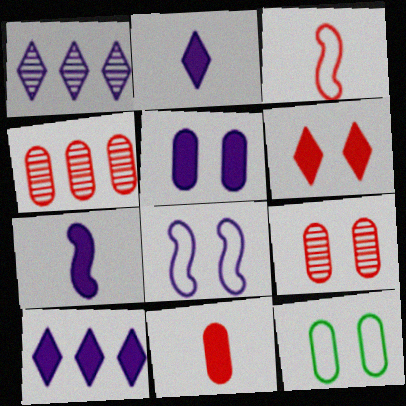[[3, 4, 6], 
[5, 7, 10], 
[5, 9, 12]]